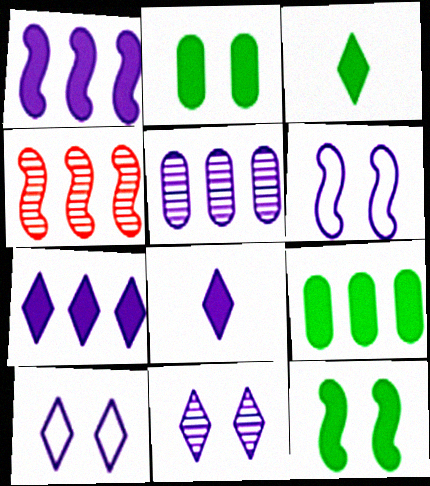[[3, 9, 12], 
[5, 6, 8]]